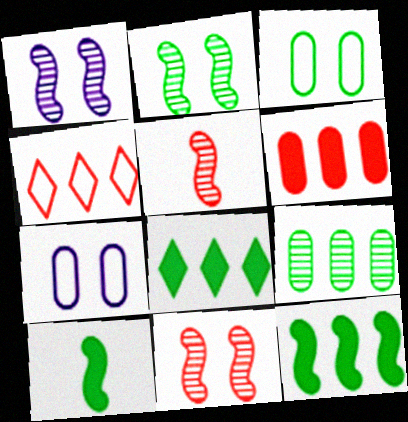[[1, 2, 11], 
[5, 7, 8]]